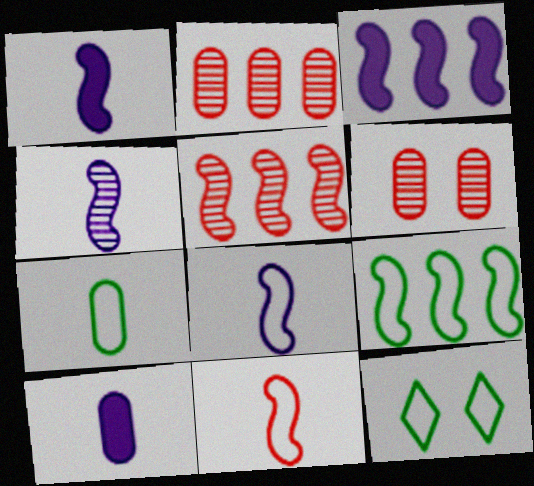[[1, 2, 12], 
[1, 4, 8], 
[3, 5, 9], 
[5, 10, 12], 
[7, 9, 12]]